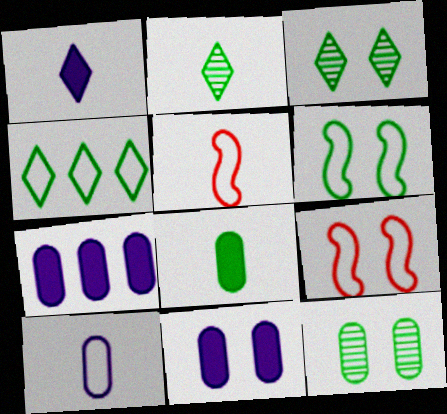[[2, 7, 9], 
[3, 5, 7], 
[3, 9, 11], 
[4, 9, 10]]